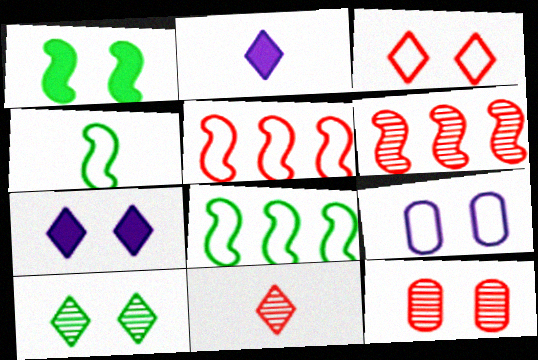[[2, 8, 12], 
[3, 7, 10], 
[6, 11, 12]]